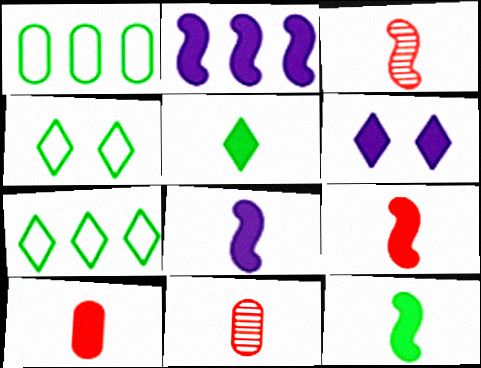[[1, 3, 6], 
[2, 4, 11], 
[5, 8, 10], 
[8, 9, 12]]